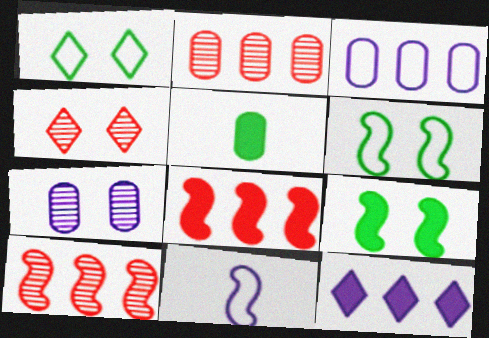[[7, 11, 12], 
[9, 10, 11]]